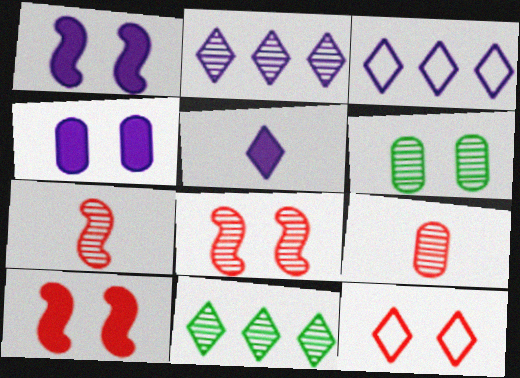[[1, 6, 12], 
[2, 6, 7], 
[5, 11, 12]]